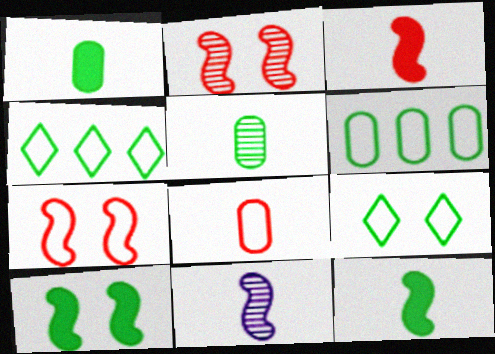[[4, 5, 10]]